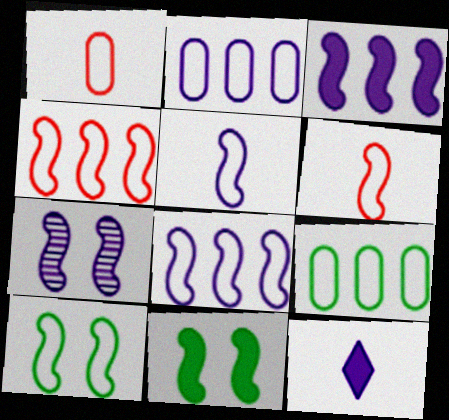[[2, 7, 12], 
[3, 5, 7], 
[4, 5, 10], 
[6, 8, 10]]